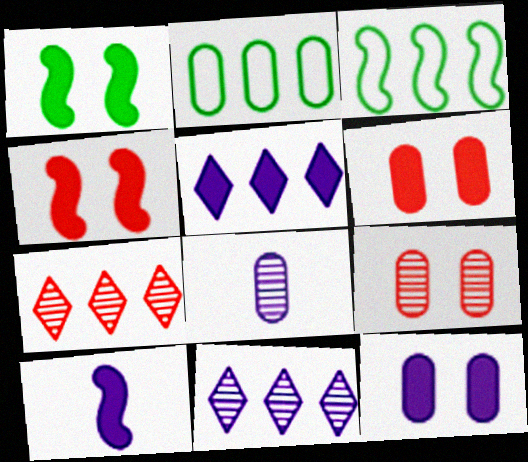[[2, 6, 8], 
[5, 10, 12]]